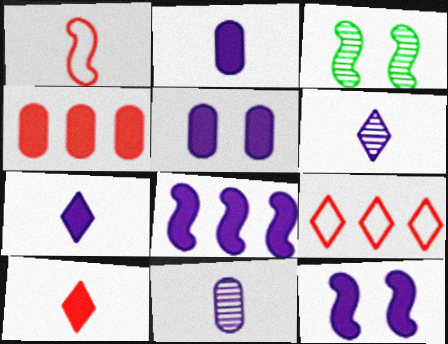[[1, 3, 8], 
[2, 3, 9], 
[5, 7, 8]]